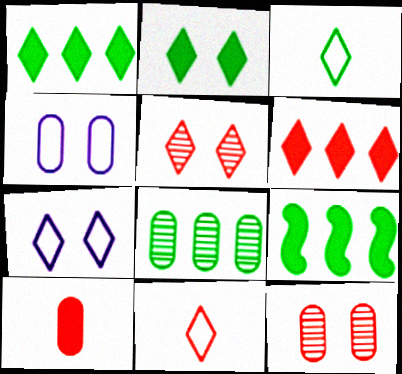[[2, 5, 7], 
[4, 8, 10], 
[5, 6, 11]]